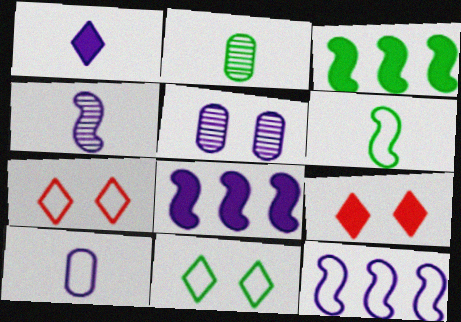[[1, 4, 10], 
[1, 5, 12], 
[2, 3, 11], 
[2, 7, 8], 
[2, 9, 12]]